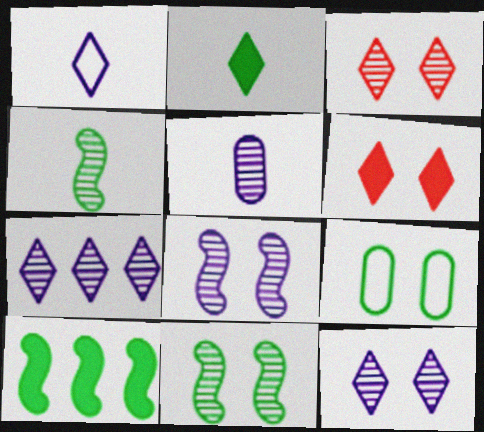[[5, 7, 8], 
[6, 8, 9]]